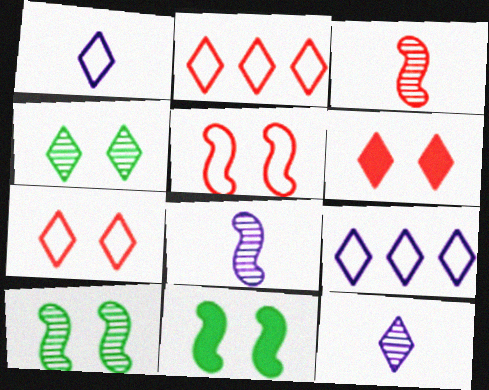[]